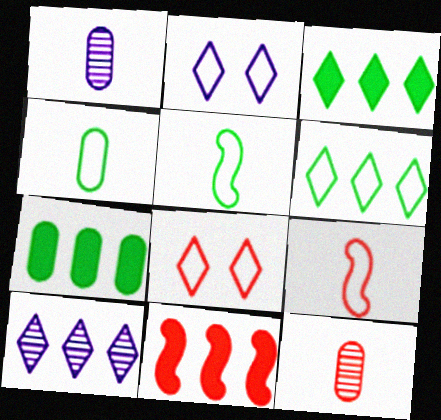[[8, 11, 12]]